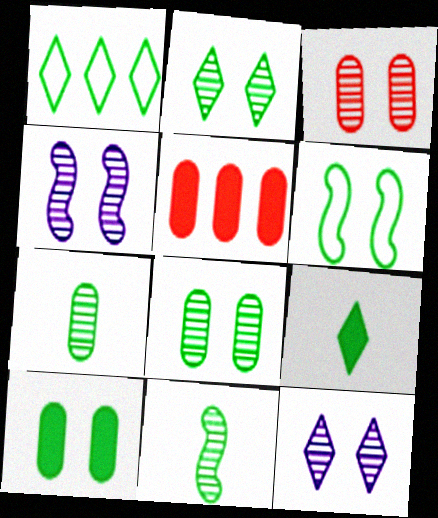[[1, 2, 9], 
[1, 10, 11], 
[2, 3, 4], 
[2, 6, 10]]